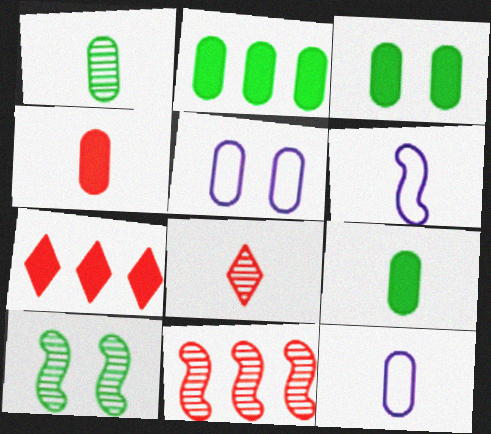[[1, 4, 12], 
[2, 3, 9], 
[6, 8, 9], 
[7, 10, 12]]